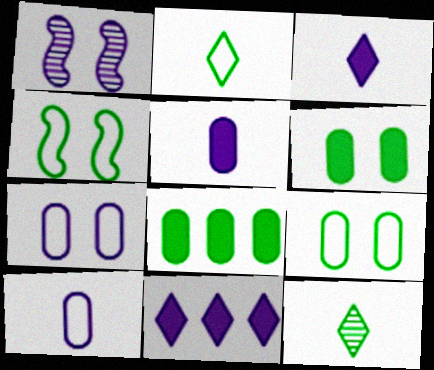[[1, 10, 11], 
[4, 8, 12]]